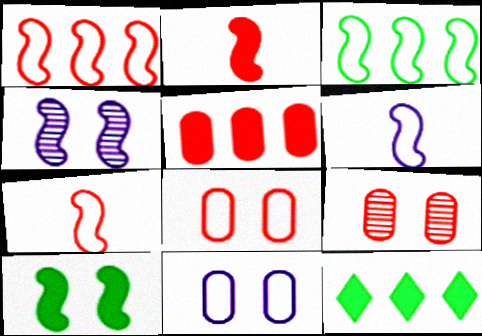[[2, 3, 4], 
[6, 9, 12]]